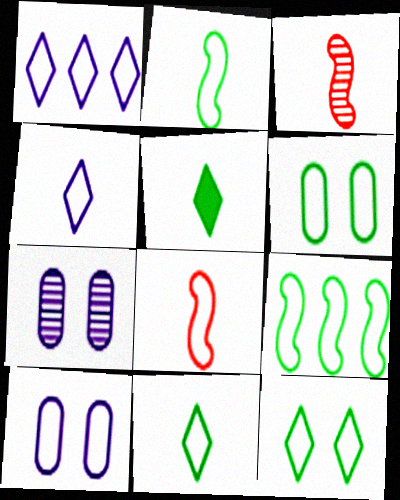[[1, 6, 8], 
[6, 9, 11]]